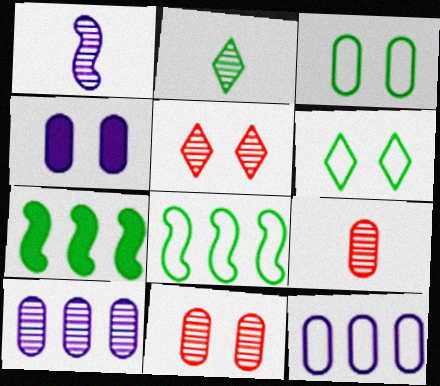[[1, 2, 9], 
[2, 3, 7], 
[3, 4, 11]]